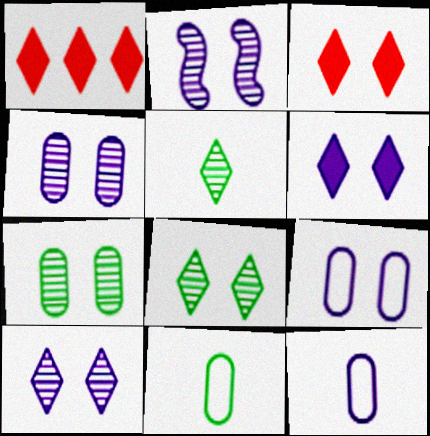[[1, 2, 11], 
[2, 4, 10], 
[2, 6, 9]]